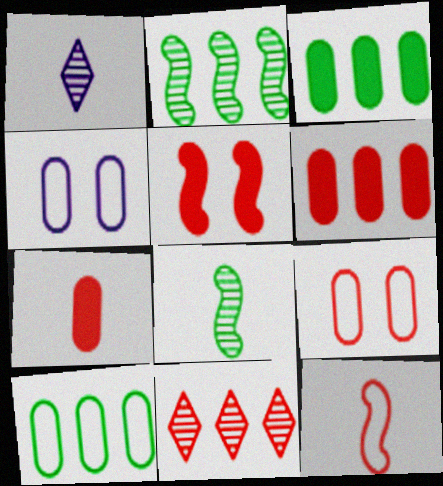[[1, 5, 10]]